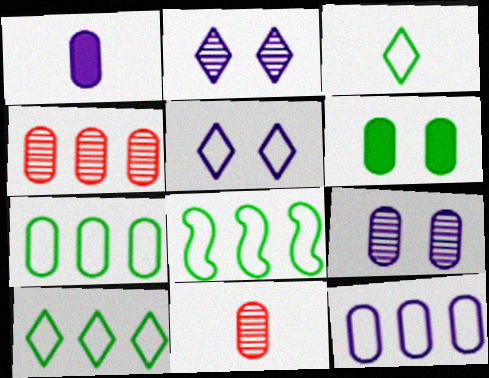[[1, 9, 12], 
[6, 11, 12], 
[7, 8, 10]]